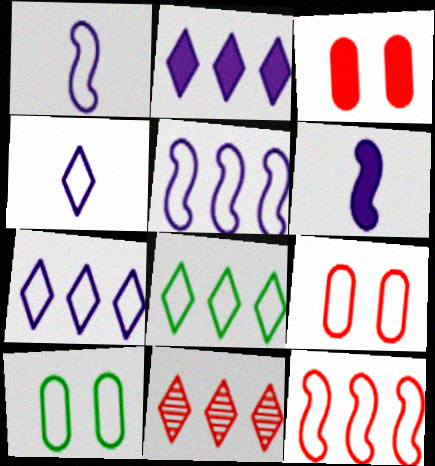[[1, 8, 9], 
[2, 8, 11], 
[4, 10, 12], 
[6, 10, 11]]